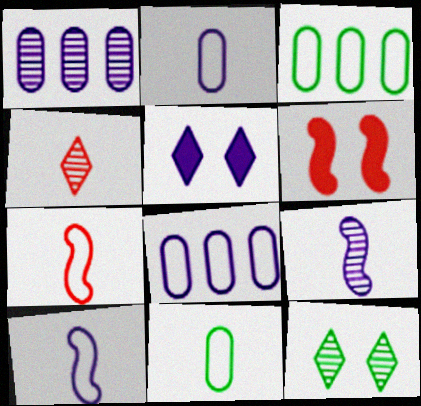[[1, 5, 10], 
[5, 8, 9]]